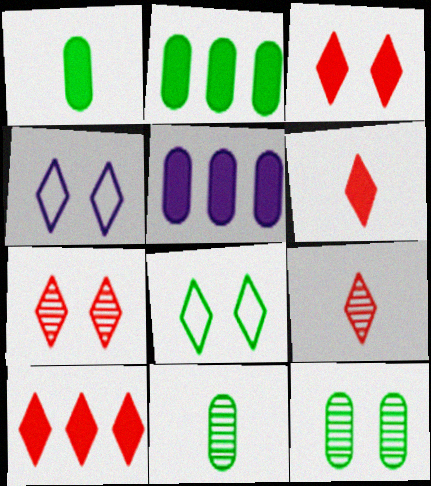[[3, 6, 10]]